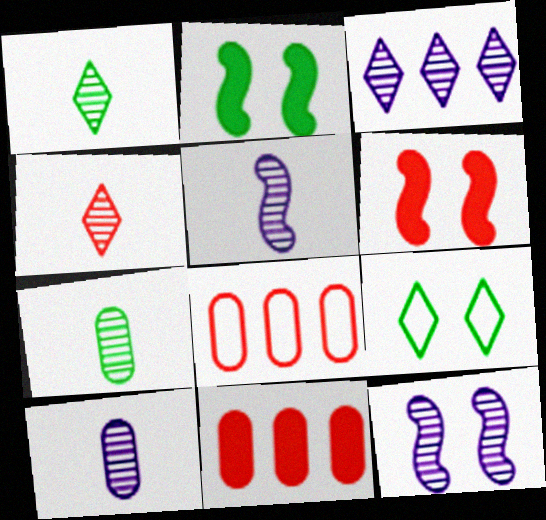[[3, 10, 12], 
[4, 5, 7], 
[4, 6, 8], 
[5, 9, 11]]